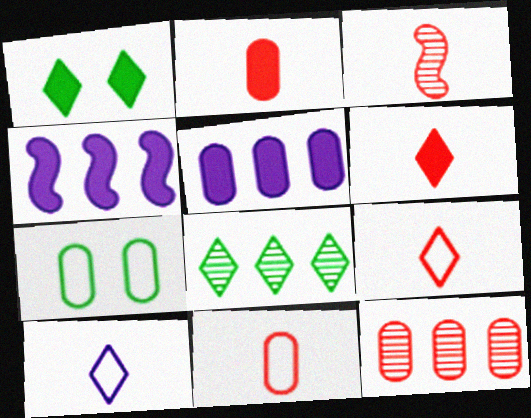[[1, 2, 4], 
[2, 3, 9], 
[3, 6, 11]]